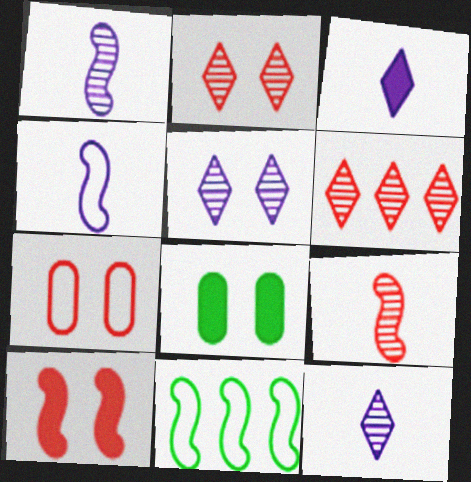[[1, 10, 11], 
[2, 7, 10], 
[4, 6, 8]]